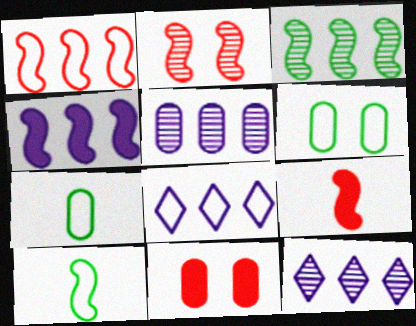[[1, 2, 9], 
[1, 3, 4], 
[2, 4, 10], 
[4, 5, 8], 
[5, 7, 11], 
[6, 9, 12], 
[10, 11, 12]]